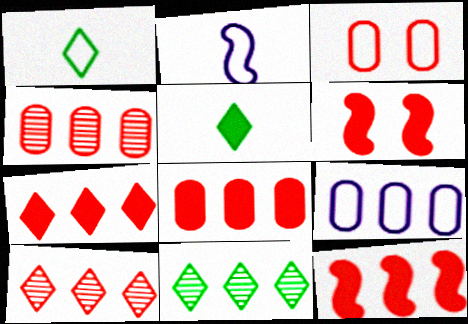[[7, 8, 12], 
[9, 11, 12]]